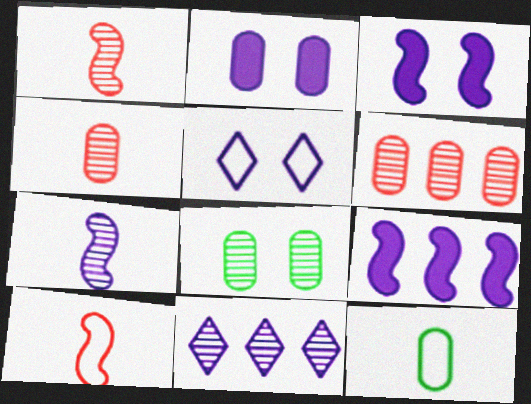[[1, 8, 11], 
[2, 6, 12]]